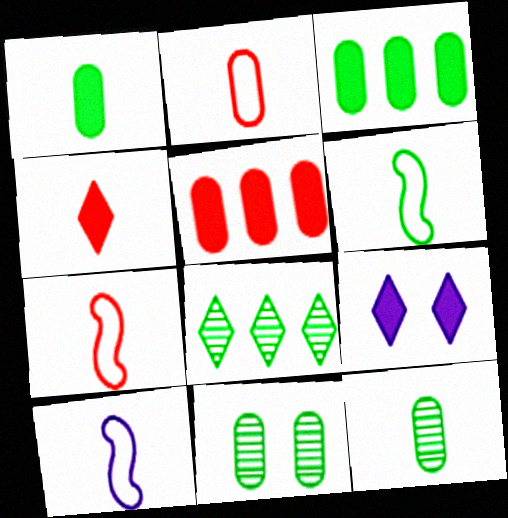[[4, 10, 12], 
[6, 7, 10]]